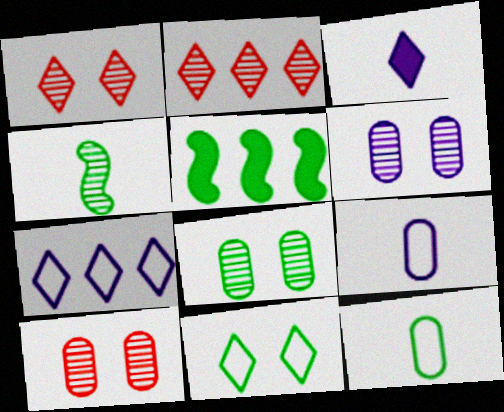[[1, 5, 9], 
[2, 3, 11], 
[2, 4, 6], 
[6, 8, 10]]